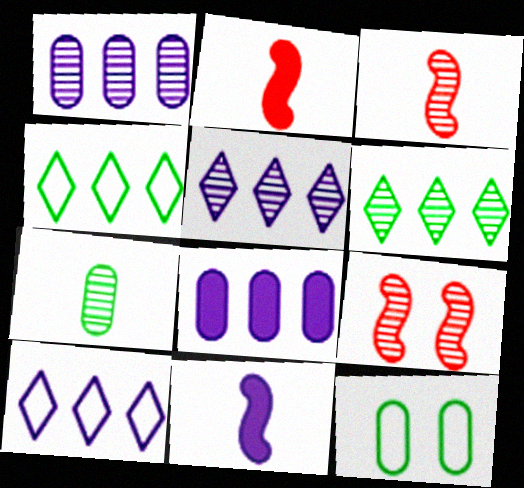[[2, 5, 12], 
[5, 7, 9]]